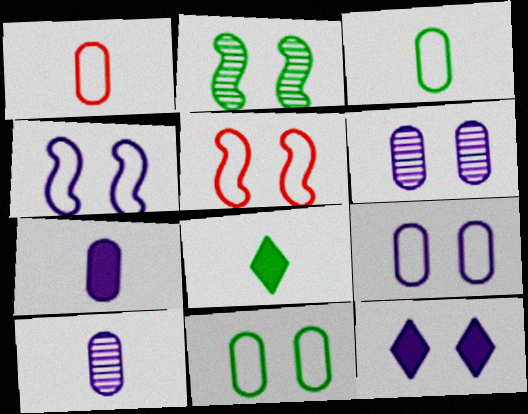[[4, 6, 12]]